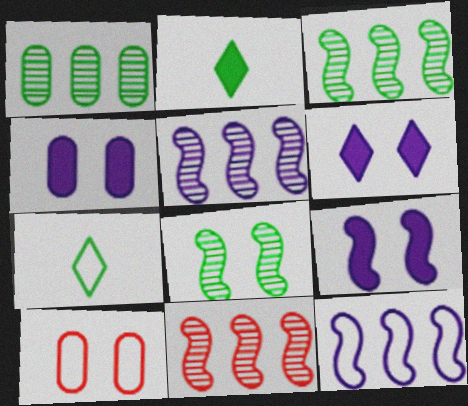[[2, 5, 10], 
[3, 5, 11], 
[4, 6, 9], 
[4, 7, 11], 
[6, 8, 10], 
[7, 10, 12]]